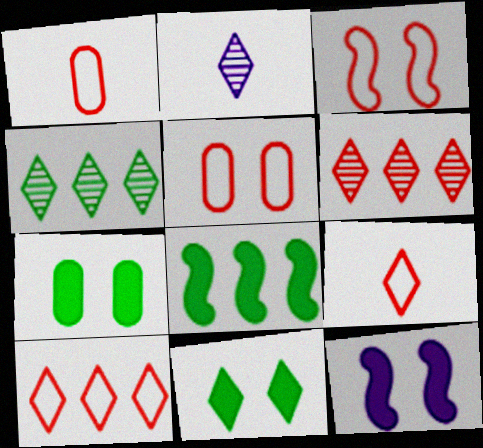[[1, 3, 10], 
[1, 4, 12], 
[2, 5, 8], 
[2, 10, 11]]